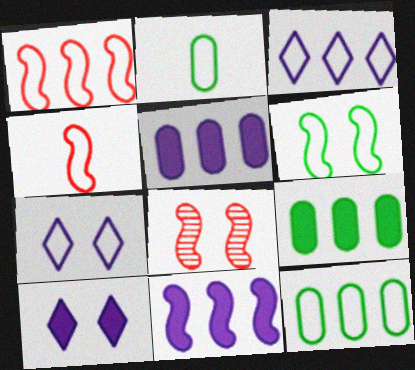[[1, 2, 7], 
[1, 3, 12], 
[4, 7, 12]]